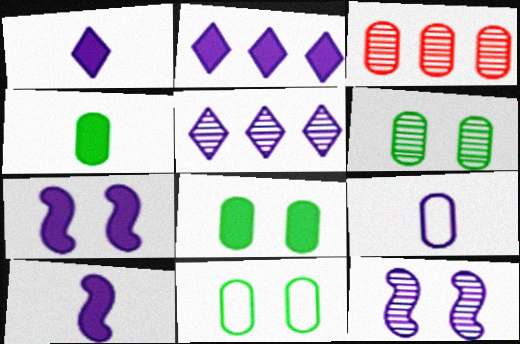[[2, 9, 12], 
[3, 8, 9], 
[5, 7, 9], 
[6, 8, 11]]